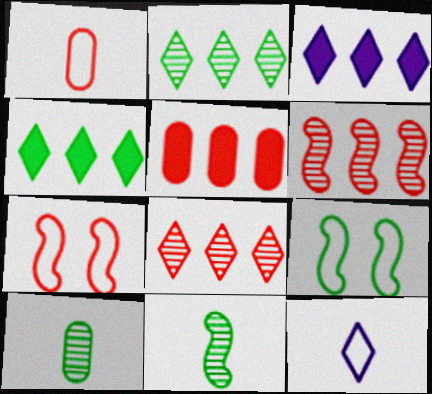[[3, 7, 10], 
[4, 9, 10]]